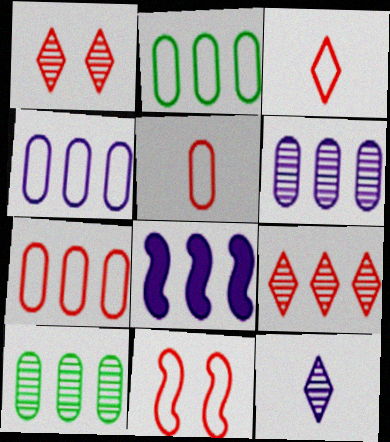[[2, 4, 7], 
[2, 8, 9], 
[3, 7, 11]]